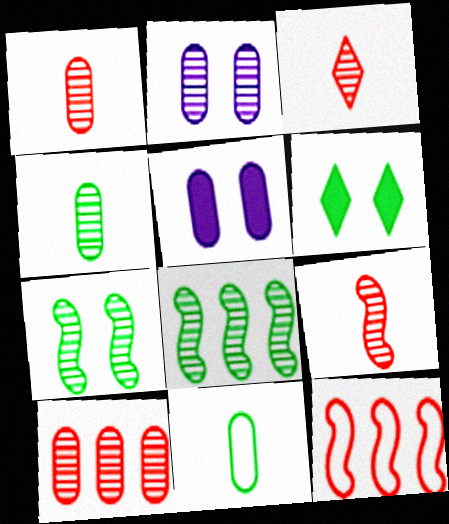[[1, 3, 9], 
[2, 3, 8], 
[2, 4, 10], 
[5, 10, 11], 
[6, 8, 11]]